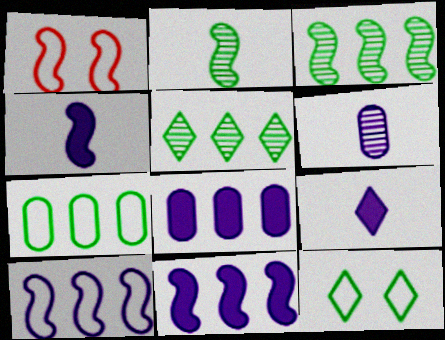[[1, 2, 11], 
[1, 3, 4]]